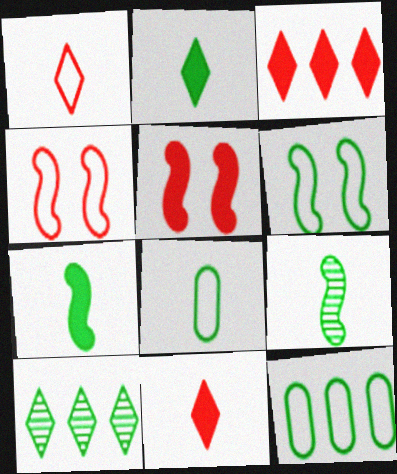[[2, 8, 9]]